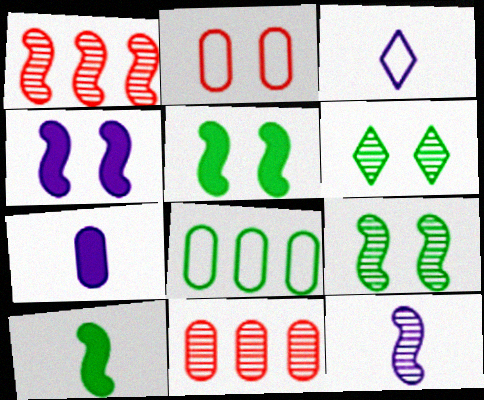[[1, 9, 12], 
[2, 4, 6], 
[3, 5, 11], 
[3, 7, 12], 
[6, 8, 10], 
[6, 11, 12]]